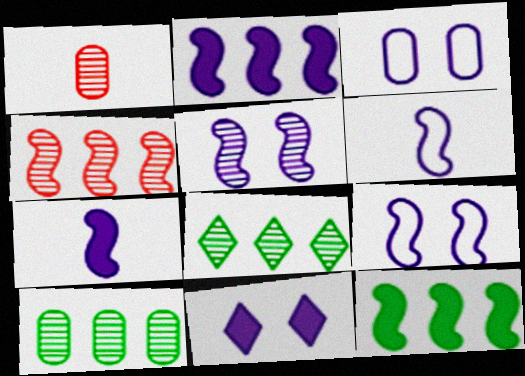[[1, 5, 8], 
[2, 5, 6], 
[3, 5, 11]]